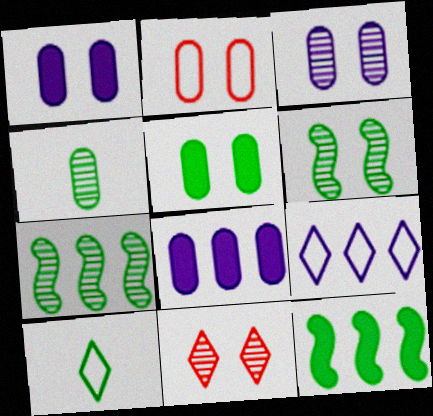[[2, 3, 5], 
[2, 4, 8], 
[3, 6, 11], 
[5, 7, 10]]